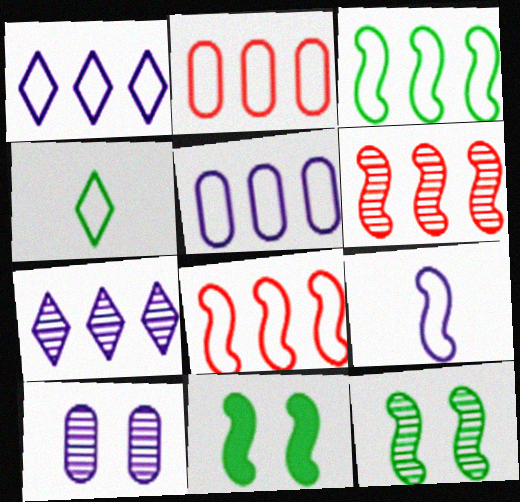[[1, 2, 3], 
[6, 9, 11]]